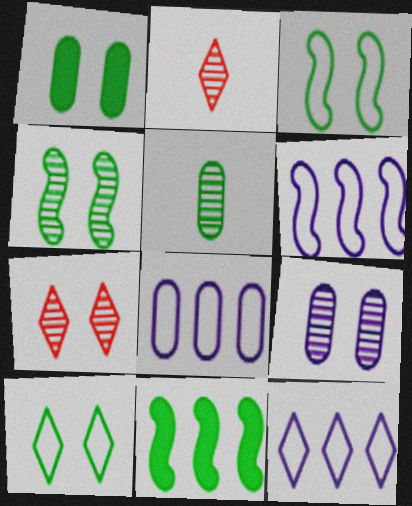[[1, 2, 6], 
[1, 4, 10], 
[4, 7, 9], 
[5, 10, 11], 
[6, 8, 12]]